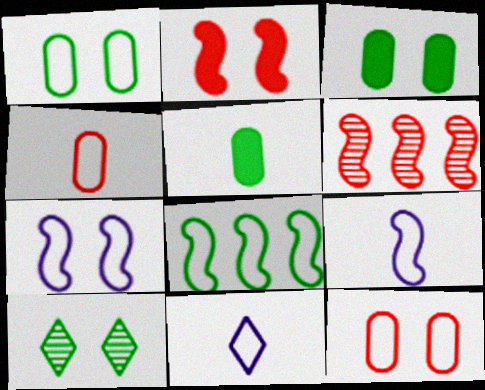[[3, 6, 11], 
[5, 8, 10], 
[8, 11, 12]]